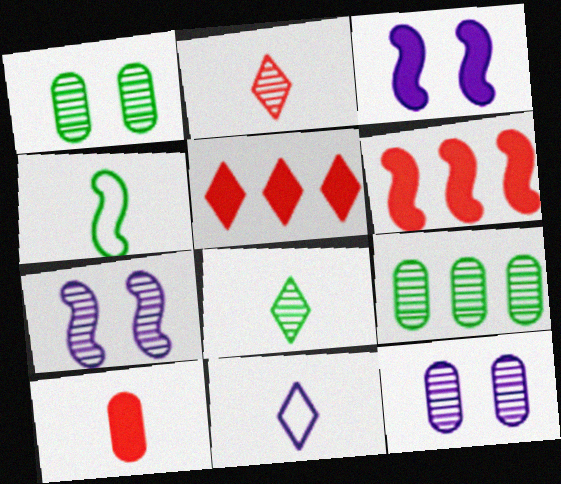[[1, 6, 11], 
[2, 7, 9], 
[4, 5, 12], 
[4, 6, 7]]